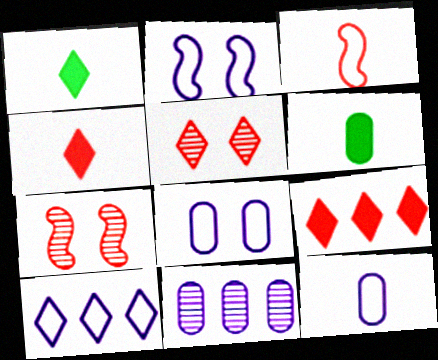[[1, 5, 10], 
[2, 10, 12], 
[6, 7, 10]]